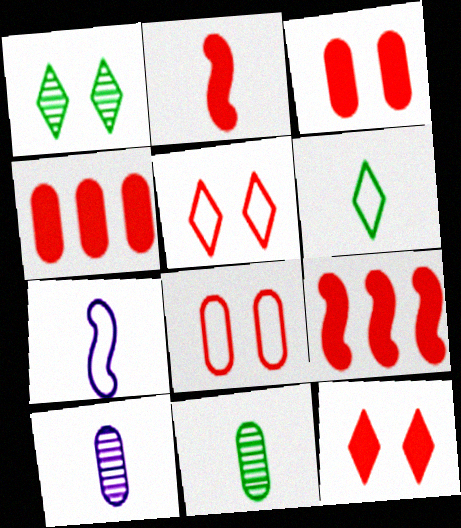[[1, 4, 7], 
[2, 4, 12], 
[2, 6, 10]]